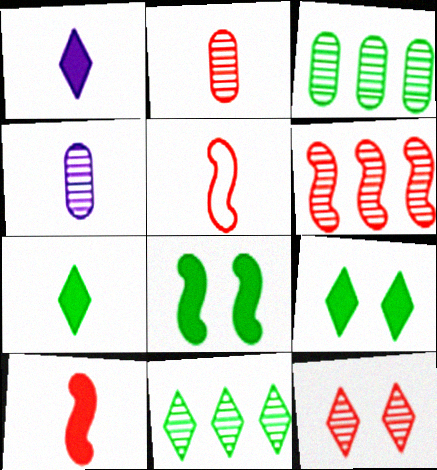[[2, 6, 12], 
[4, 5, 7]]